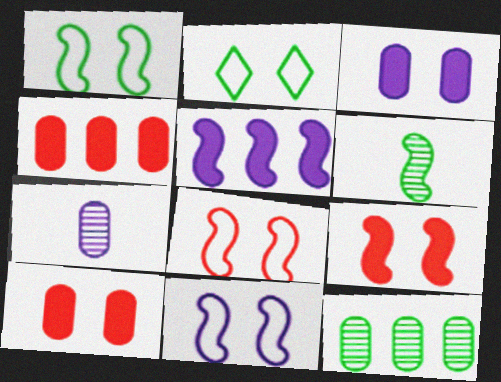[[1, 8, 11], 
[5, 6, 8]]